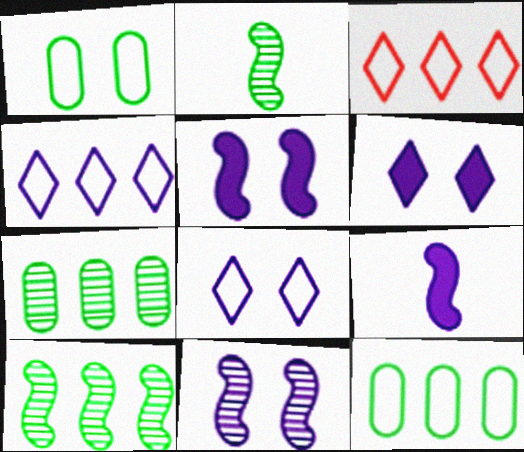[]